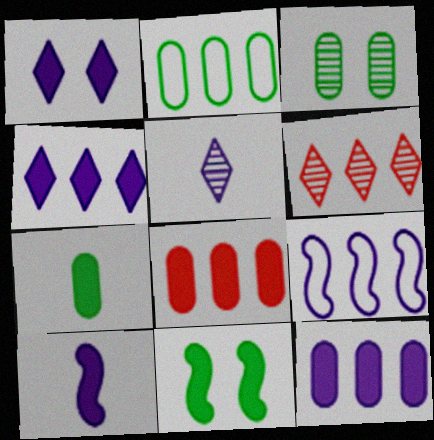[[1, 10, 12], 
[2, 3, 7]]